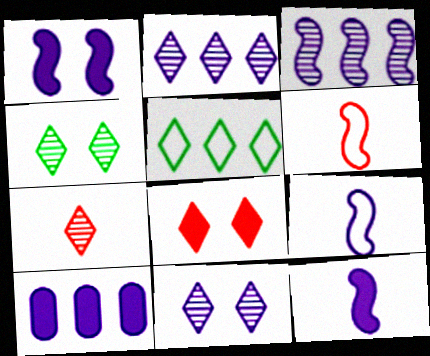[[1, 3, 9], 
[2, 4, 7], 
[4, 6, 10], 
[9, 10, 11]]